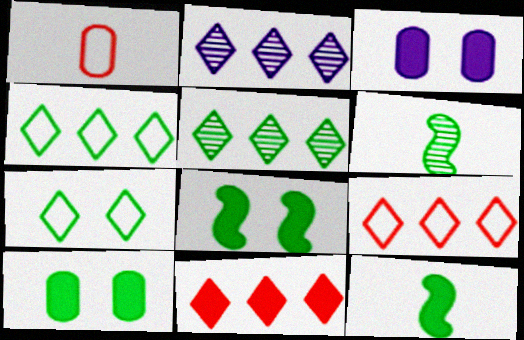[[1, 2, 8], 
[2, 4, 11], 
[3, 6, 9], 
[3, 11, 12], 
[4, 6, 10]]